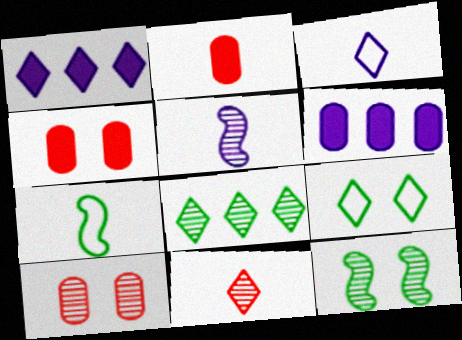[[1, 7, 10], 
[1, 9, 11], 
[5, 8, 10]]